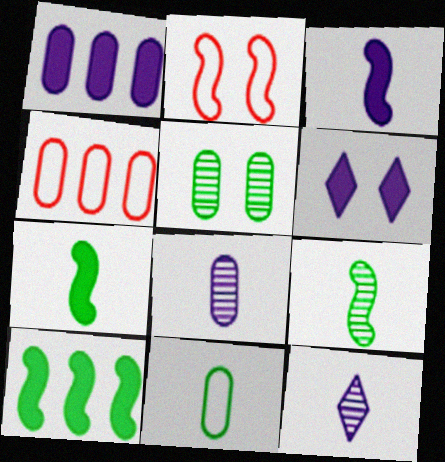[[1, 3, 6], 
[2, 5, 6], 
[4, 6, 9]]